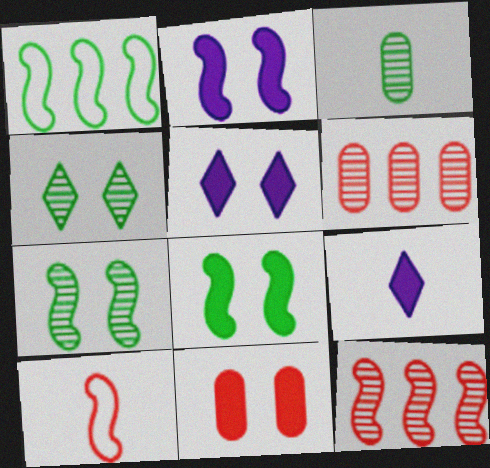[[3, 9, 10], 
[5, 8, 11]]